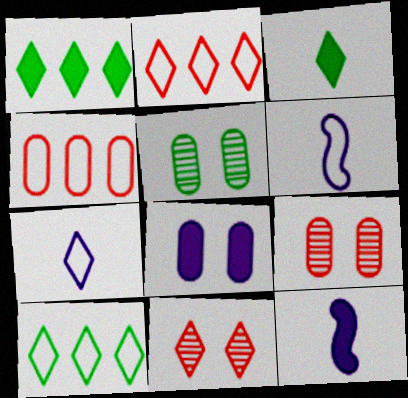[[1, 6, 9], 
[1, 7, 11], 
[2, 5, 12], 
[9, 10, 12]]